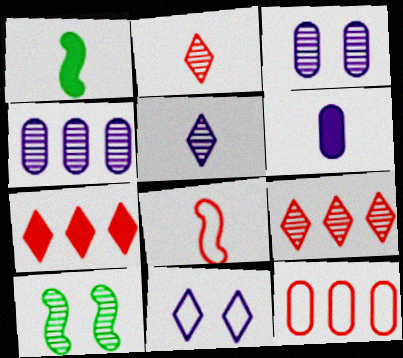[[2, 4, 10]]